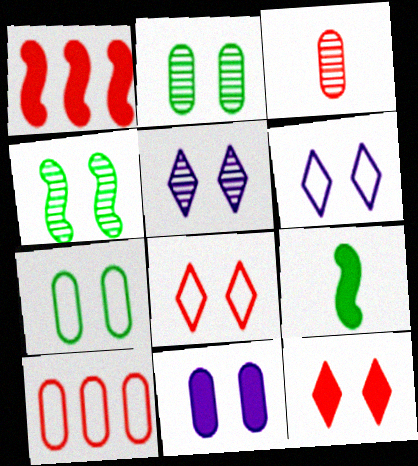[[1, 3, 8], 
[4, 8, 11], 
[5, 9, 10]]